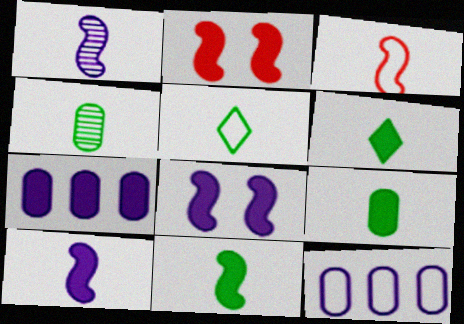[[1, 3, 11], 
[2, 6, 7], 
[4, 5, 11], 
[6, 9, 11]]